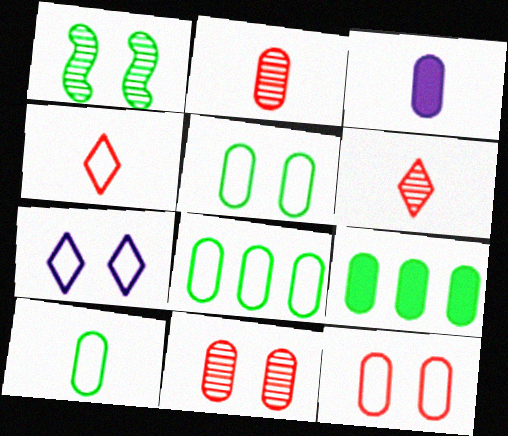[[2, 3, 10], 
[3, 8, 11], 
[5, 8, 10]]